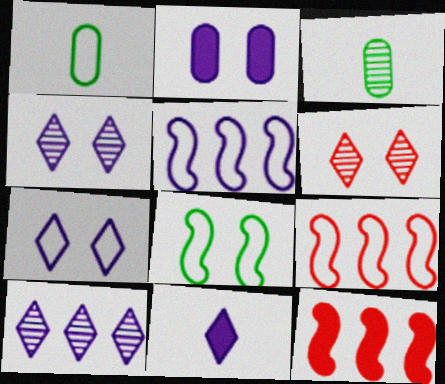[[1, 4, 12], 
[1, 7, 9], 
[2, 6, 8], 
[3, 7, 12], 
[7, 10, 11]]